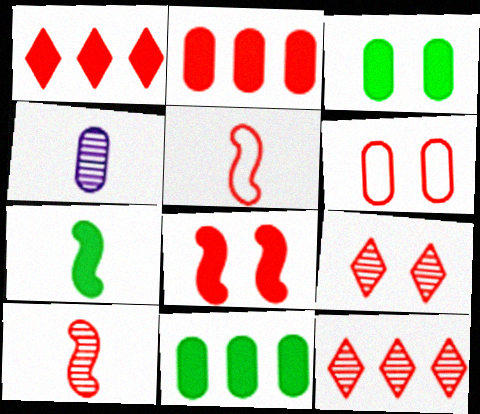[[1, 6, 10], 
[2, 5, 9], 
[4, 6, 11], 
[6, 8, 9]]